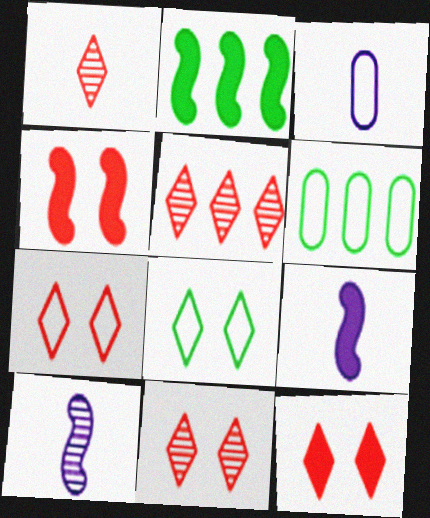[[1, 5, 11], 
[2, 3, 11], 
[2, 4, 9], 
[6, 9, 11], 
[6, 10, 12], 
[7, 11, 12]]